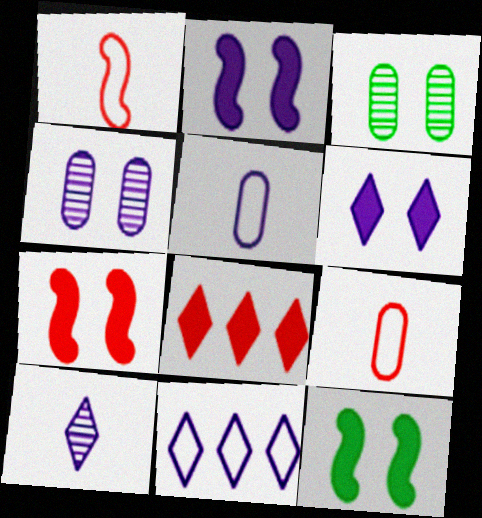[[2, 7, 12], 
[6, 10, 11]]